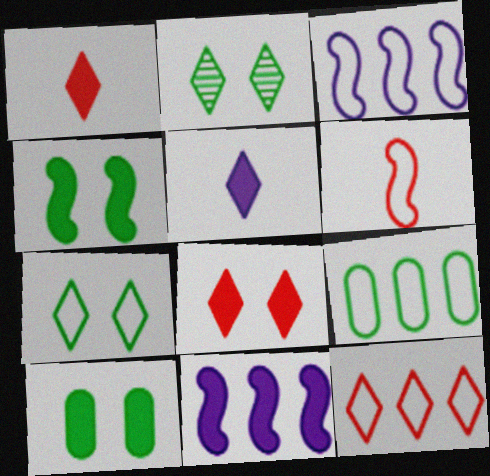[[1, 10, 11], 
[2, 5, 12], 
[3, 9, 12]]